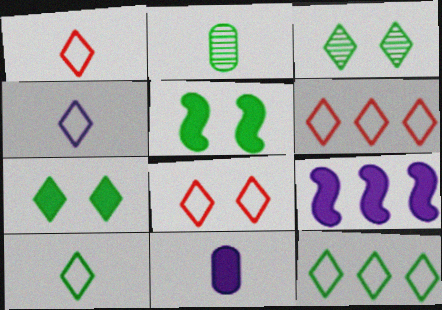[[1, 4, 10], 
[1, 6, 8], 
[2, 5, 12], 
[2, 8, 9], 
[4, 8, 12]]